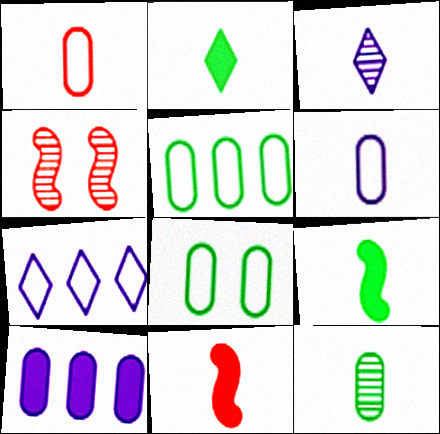[[1, 3, 9]]